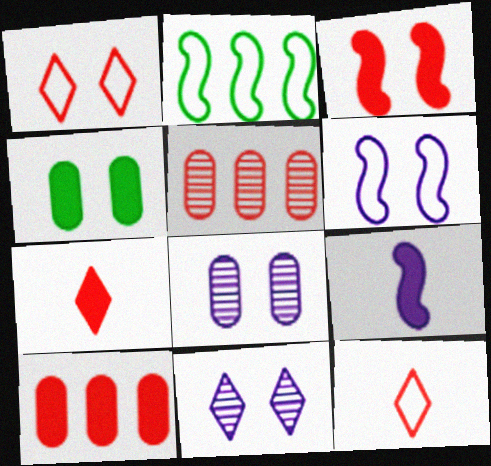[[2, 7, 8], 
[3, 5, 12], 
[3, 7, 10]]